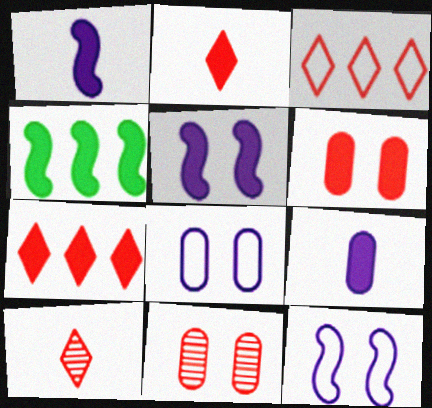[[4, 8, 10]]